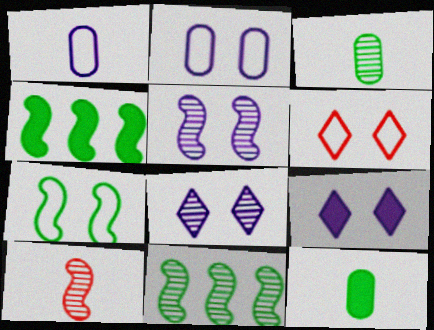[[2, 5, 9], 
[2, 6, 7], 
[5, 10, 11]]